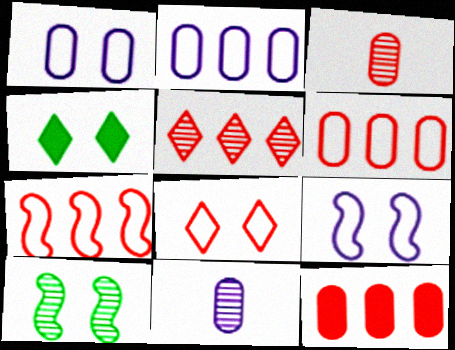[[4, 7, 11], 
[5, 7, 12], 
[5, 10, 11]]